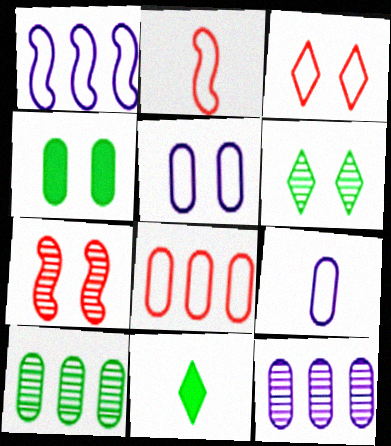[[2, 3, 8]]